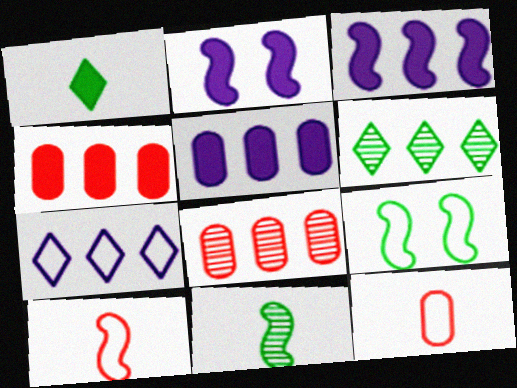[[1, 2, 4], 
[2, 6, 12], 
[7, 9, 12]]